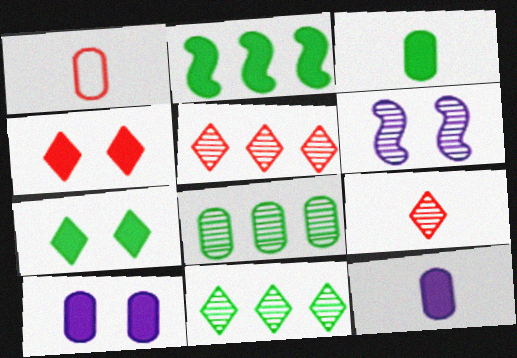[[1, 8, 10], 
[2, 3, 7], 
[2, 4, 12], 
[6, 8, 9]]